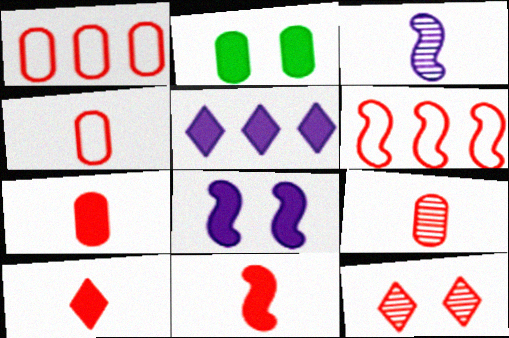[[1, 11, 12], 
[2, 5, 11], 
[4, 7, 9], 
[6, 7, 12], 
[7, 10, 11]]